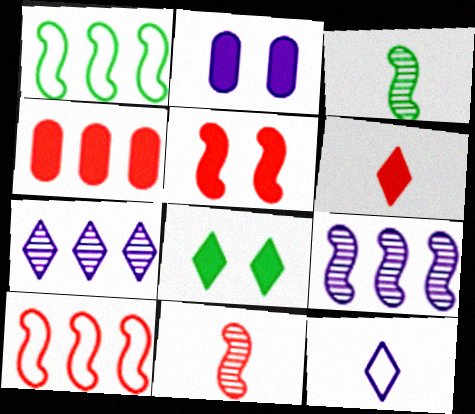[[1, 4, 7], 
[2, 5, 8], 
[2, 9, 12], 
[4, 5, 6], 
[5, 10, 11]]